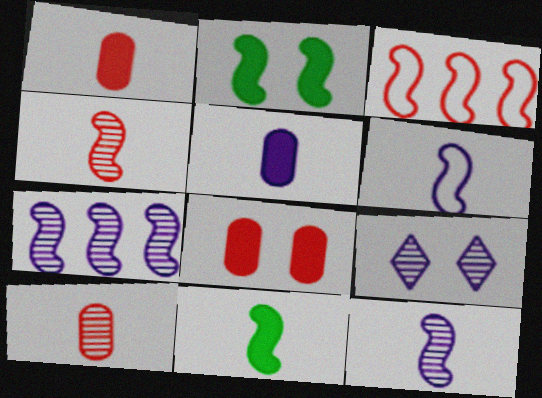[[2, 3, 12], 
[4, 6, 11]]